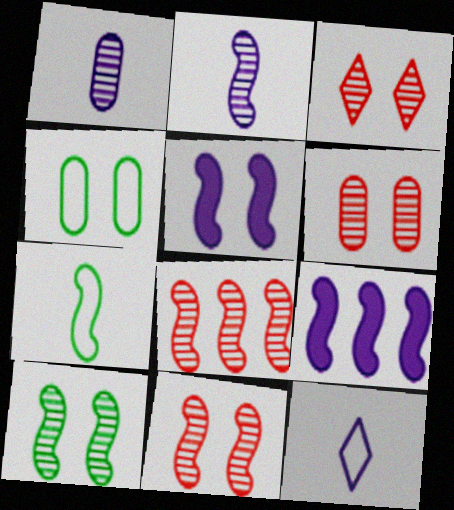[[2, 8, 10], 
[3, 4, 5], 
[3, 6, 11], 
[5, 7, 8], 
[7, 9, 11]]